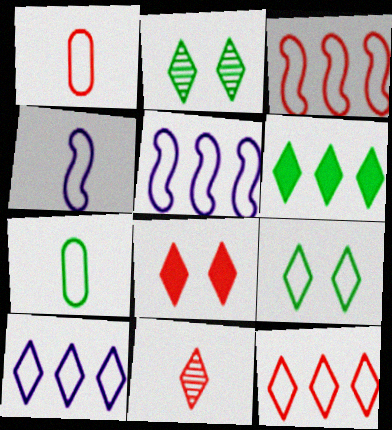[[1, 5, 9], 
[8, 11, 12]]